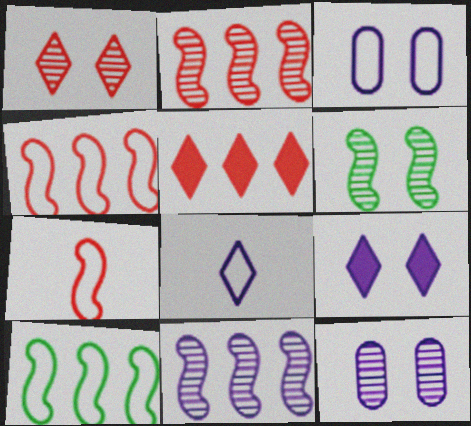[[1, 6, 12]]